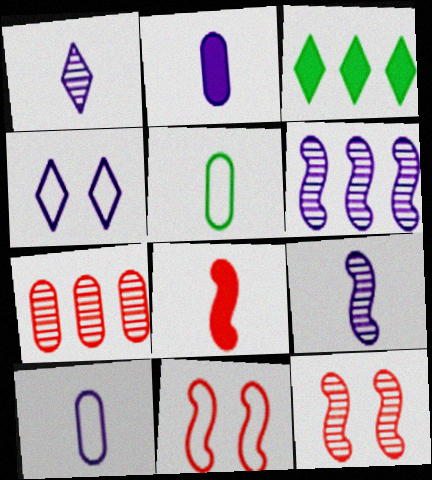[[1, 5, 8], 
[2, 4, 6], 
[3, 10, 12]]